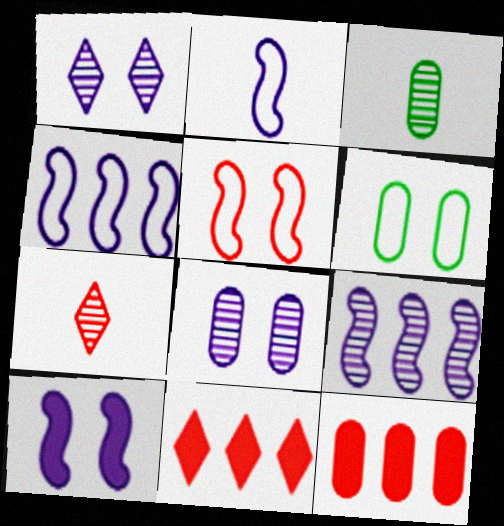[[2, 9, 10], 
[5, 7, 12]]